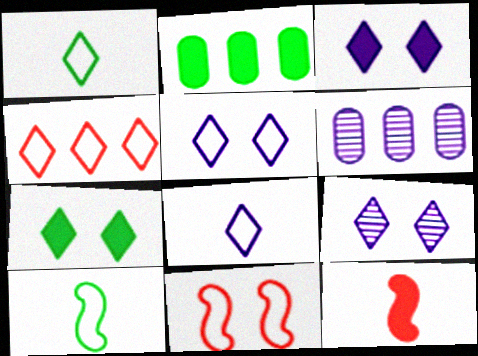[[1, 4, 5], 
[2, 3, 12], 
[3, 5, 9]]